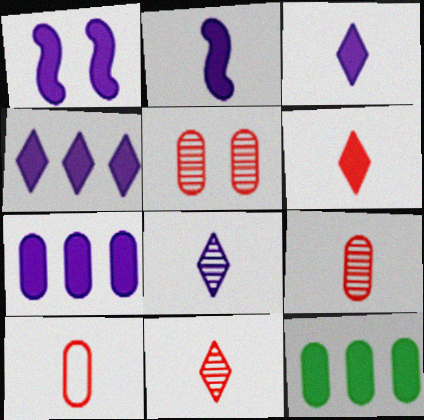[[1, 3, 7], 
[1, 6, 12]]